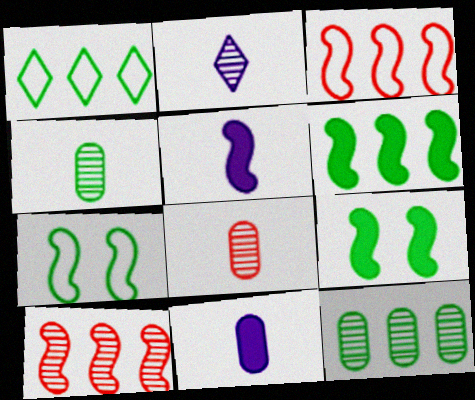[[1, 4, 9], 
[1, 6, 12], 
[5, 7, 10]]